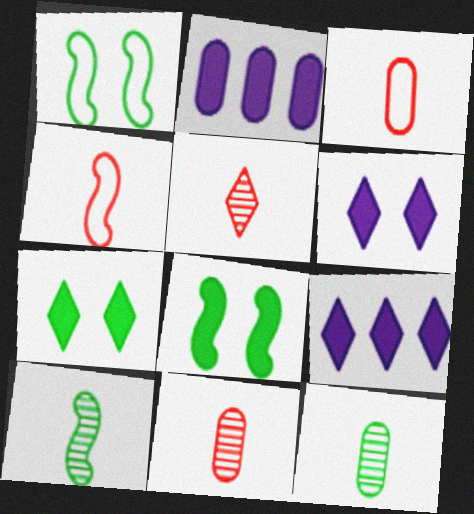[[1, 2, 5], 
[1, 9, 11]]